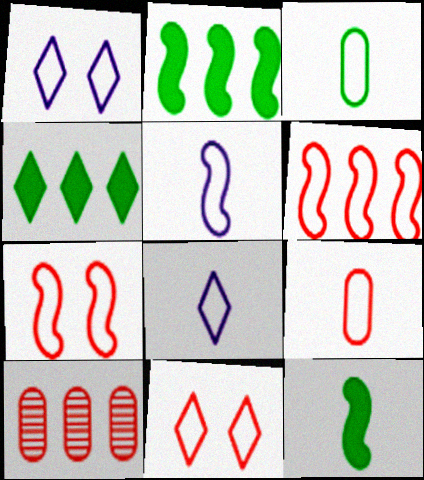[[1, 3, 6], 
[1, 10, 12], 
[6, 9, 11]]